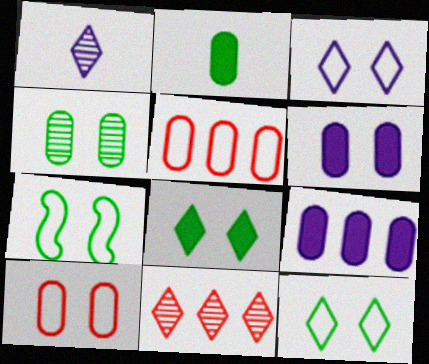[[3, 7, 10], 
[4, 6, 10], 
[4, 7, 8]]